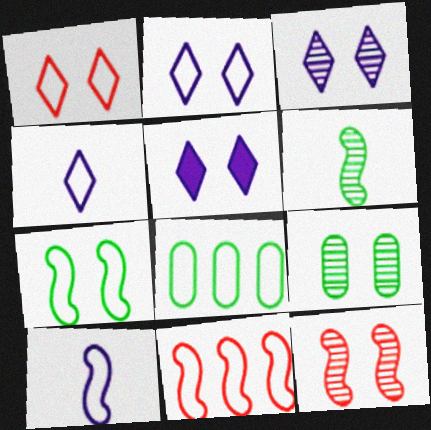[[1, 8, 10], 
[2, 3, 5], 
[3, 9, 12], 
[7, 10, 11]]